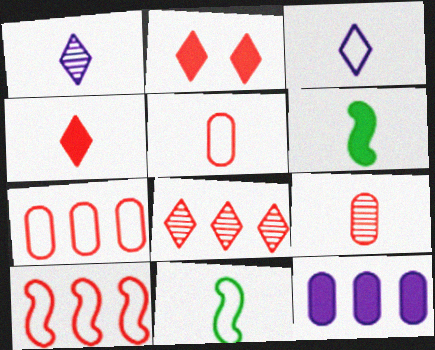[[1, 5, 6], 
[2, 6, 12], 
[2, 9, 10], 
[3, 5, 11], 
[3, 6, 9]]